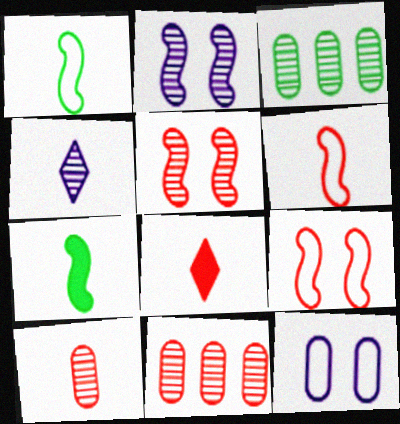[[3, 4, 5], 
[6, 8, 10], 
[8, 9, 11]]